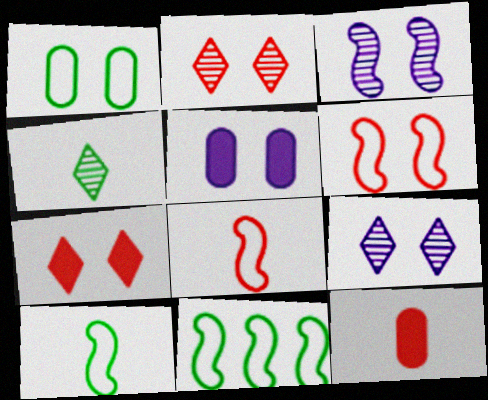[[1, 3, 7], 
[9, 11, 12]]